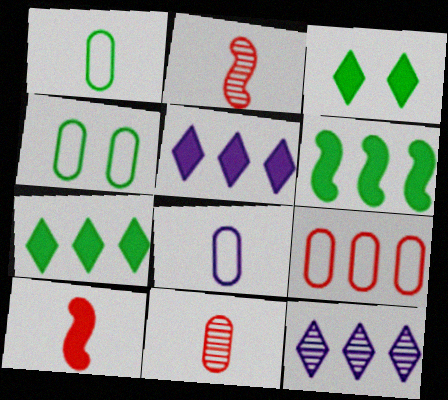[[2, 4, 5], 
[4, 8, 9], 
[4, 10, 12], 
[6, 9, 12]]